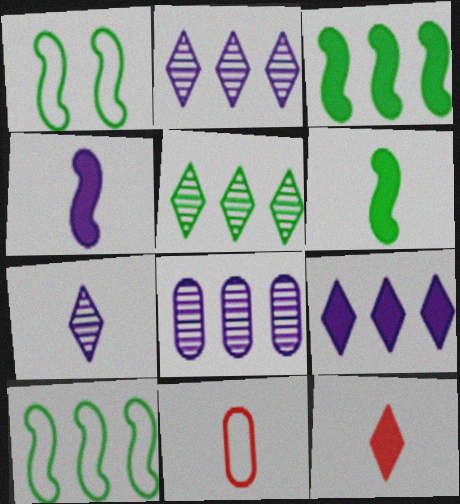[[1, 8, 12], 
[6, 7, 11]]